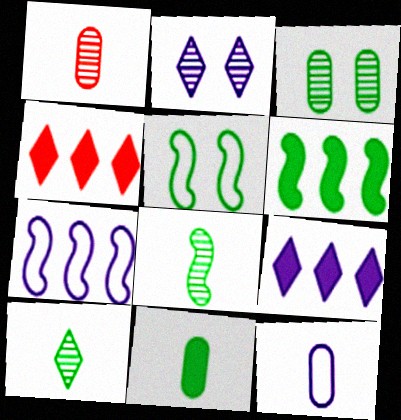[[1, 5, 9], 
[1, 11, 12], 
[5, 6, 8]]